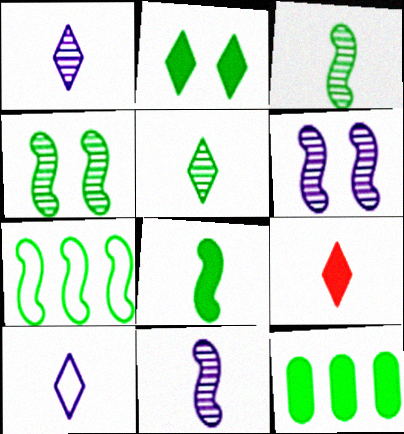[[2, 8, 12], 
[4, 7, 8], 
[5, 9, 10]]